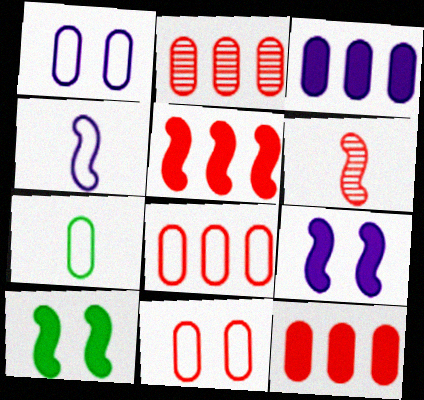[[1, 7, 8], 
[2, 8, 12]]